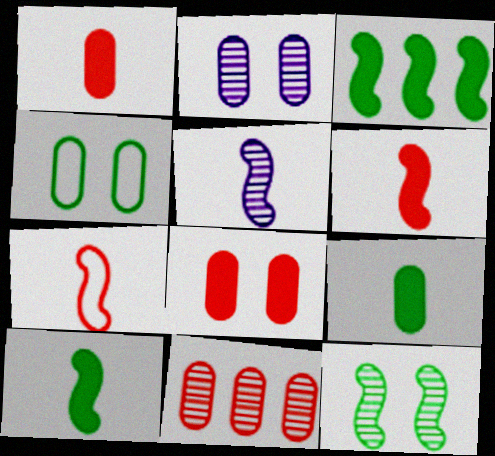[[2, 4, 8], 
[5, 7, 10]]